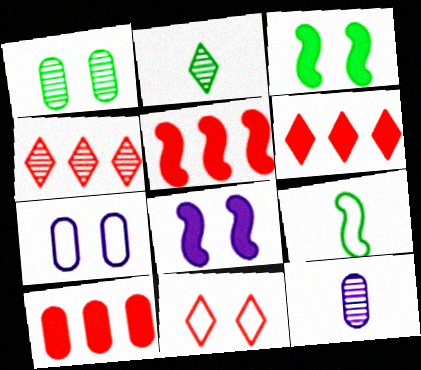[[1, 8, 11], 
[2, 5, 7], 
[5, 6, 10]]